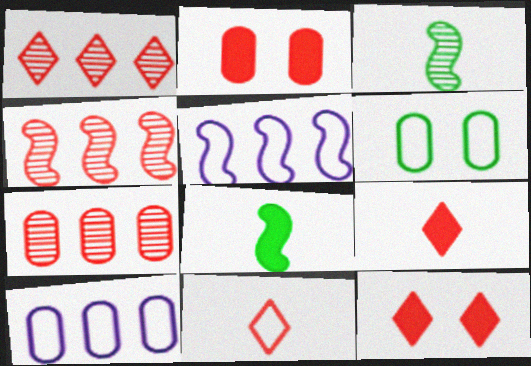[[1, 4, 7], 
[1, 11, 12], 
[2, 4, 11], 
[3, 10, 12], 
[5, 6, 11]]